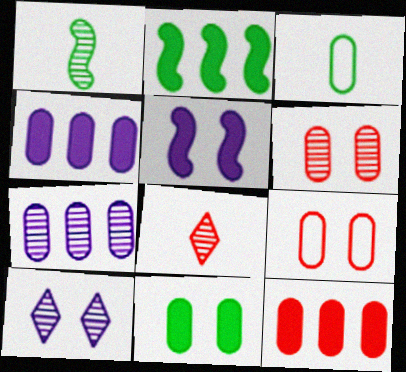[[3, 4, 6]]